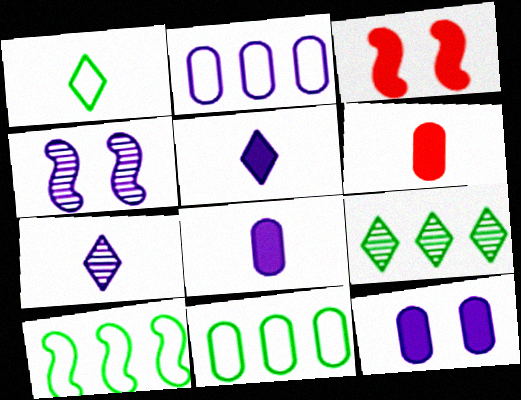[[2, 4, 5], 
[3, 7, 11]]